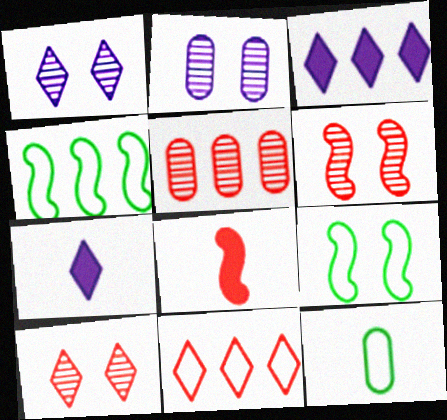[[3, 4, 5], 
[3, 6, 12], 
[5, 7, 9]]